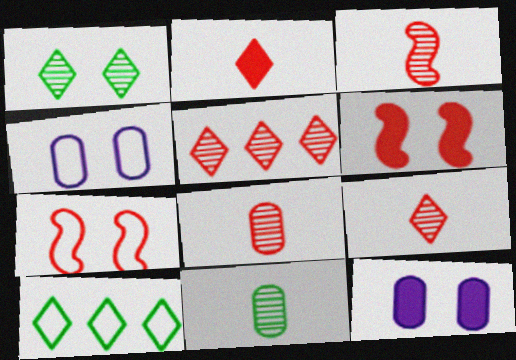[[1, 4, 6], 
[1, 7, 12], 
[3, 8, 9], 
[3, 10, 12]]